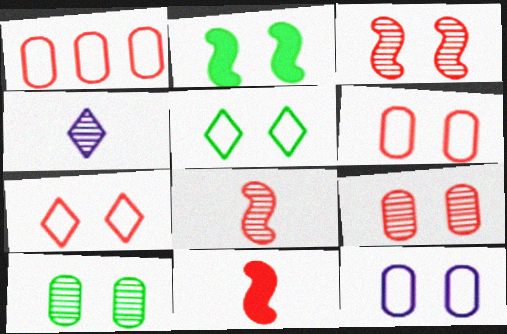[[1, 2, 4], 
[2, 5, 10]]